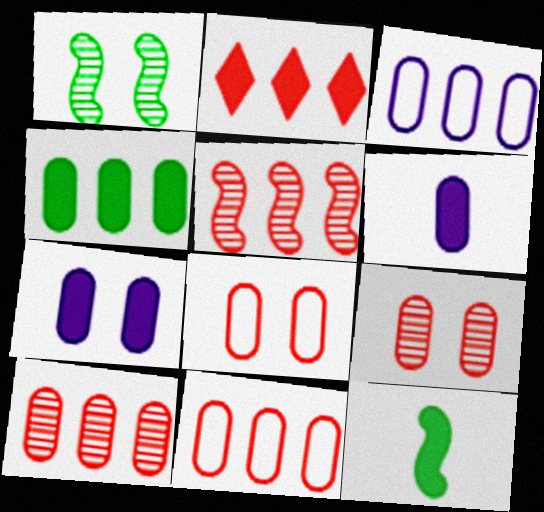[[2, 5, 11], 
[2, 7, 12], 
[3, 4, 10]]